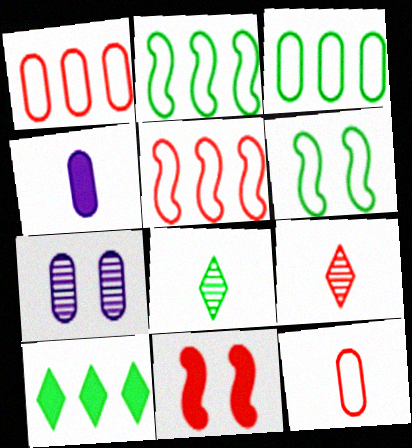[[1, 9, 11], 
[4, 10, 11]]